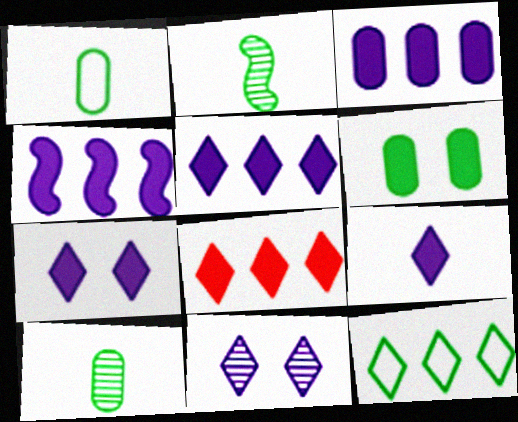[[2, 6, 12], 
[3, 4, 5], 
[5, 7, 9]]